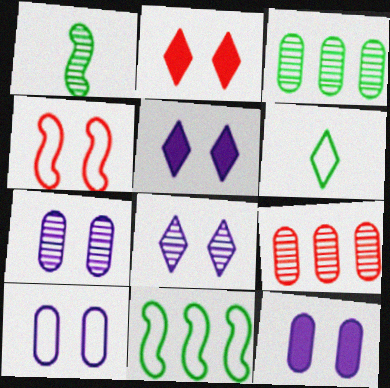[[1, 8, 9], 
[7, 10, 12]]